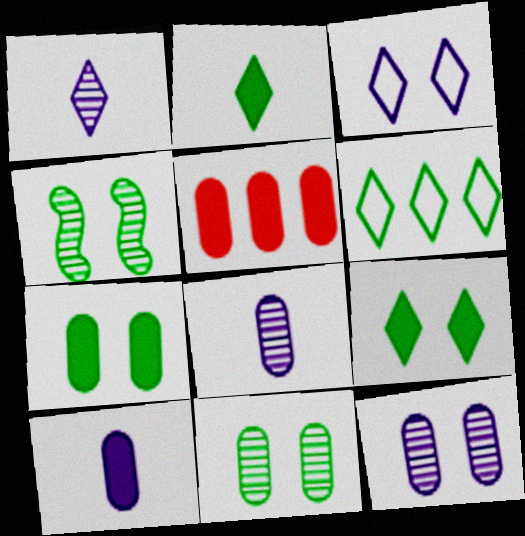[[5, 7, 10]]